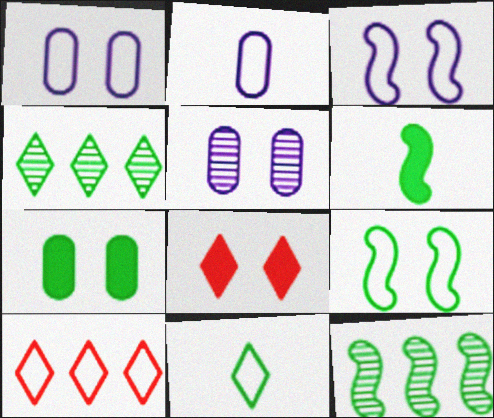[[2, 8, 12], 
[2, 9, 10], 
[5, 6, 10], 
[5, 8, 9], 
[6, 9, 12], 
[7, 11, 12]]